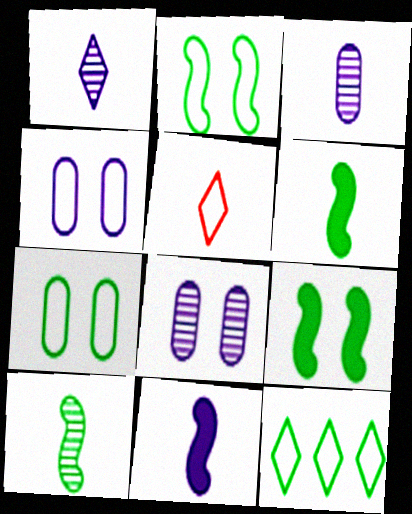[[3, 5, 6]]